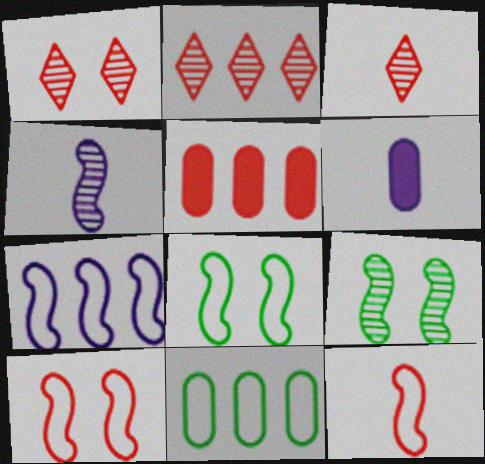[[1, 2, 3], 
[1, 5, 12], 
[2, 6, 8], 
[3, 5, 10], 
[7, 8, 12]]